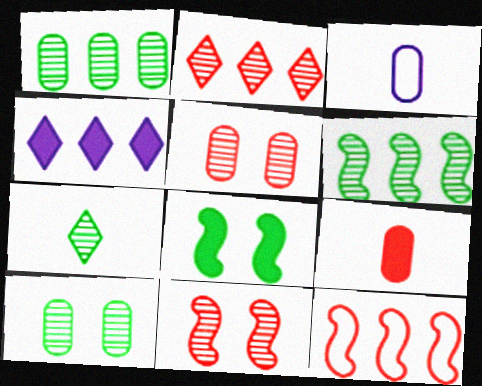[[1, 4, 12], 
[2, 3, 8], 
[4, 8, 9], 
[6, 7, 10]]